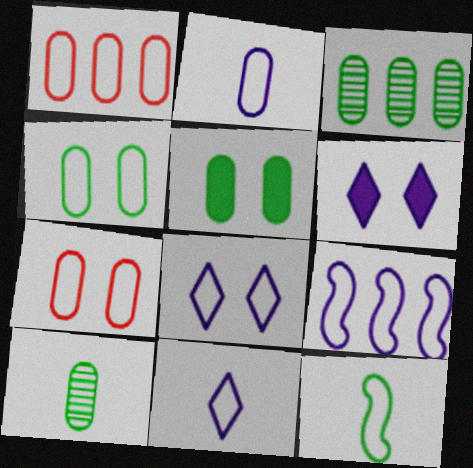[[1, 2, 4], 
[1, 8, 12], 
[2, 8, 9]]